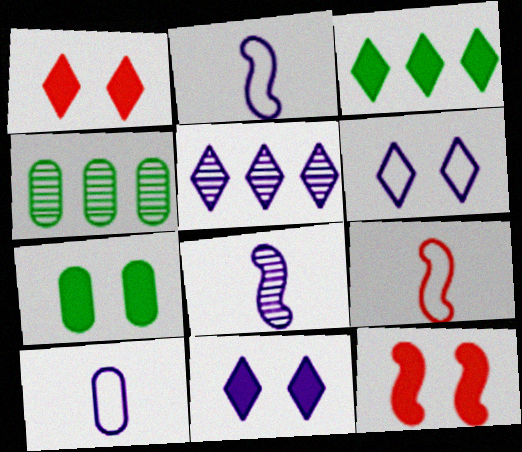[[1, 2, 4], 
[4, 9, 11], 
[5, 7, 9], 
[7, 11, 12]]